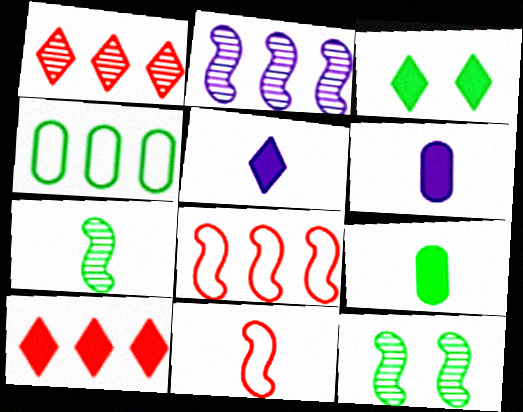[[2, 4, 10], 
[3, 4, 7], 
[3, 5, 10]]